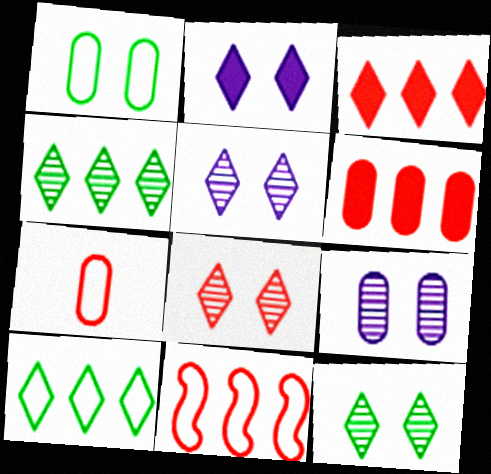[[5, 8, 12]]